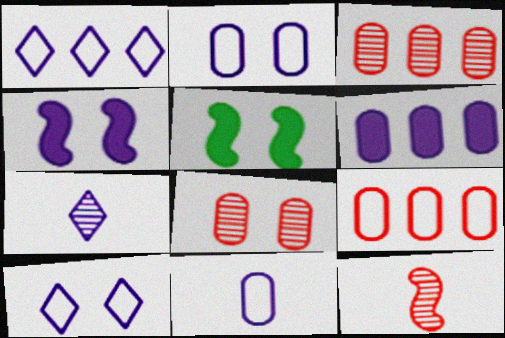[[5, 7, 9], 
[5, 8, 10]]